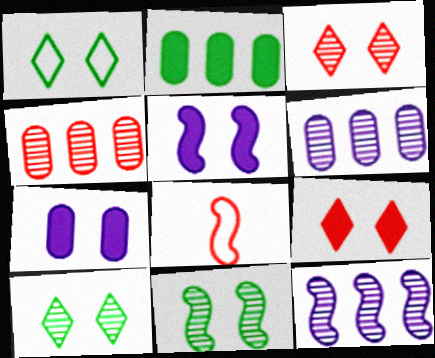[[4, 8, 9]]